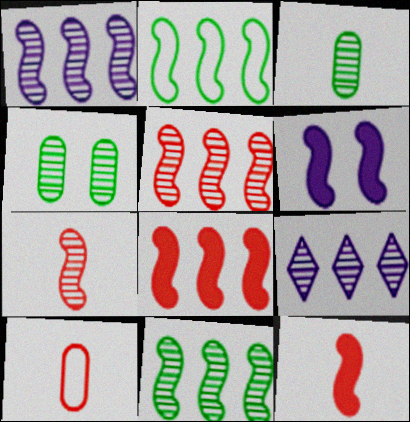[[1, 2, 8], 
[1, 5, 11], 
[2, 6, 7], 
[4, 7, 9]]